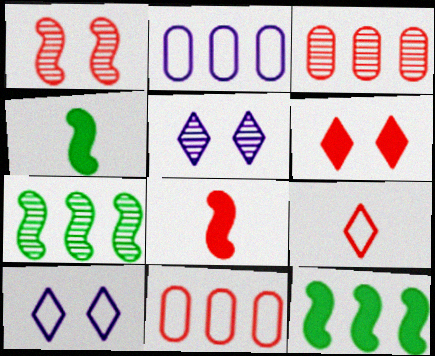[[3, 4, 10], 
[4, 5, 11]]